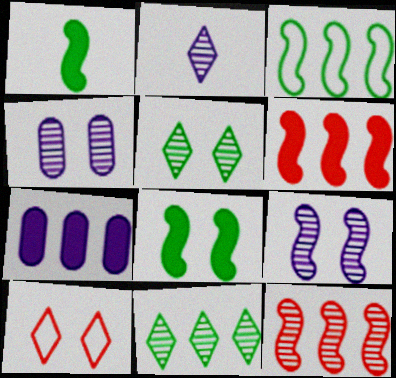[[4, 8, 10]]